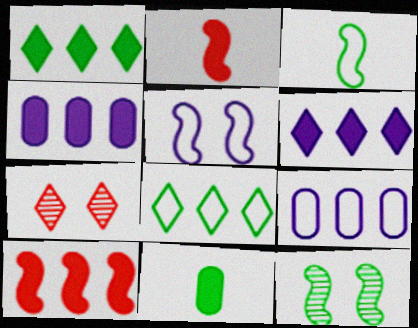[[1, 4, 10], 
[3, 4, 7], 
[8, 11, 12]]